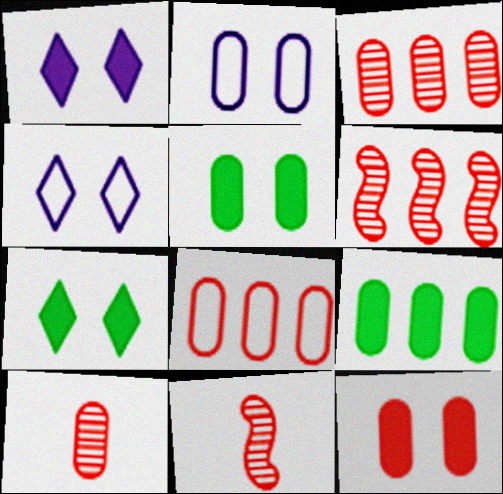[[2, 9, 10], 
[4, 9, 11], 
[8, 10, 12]]